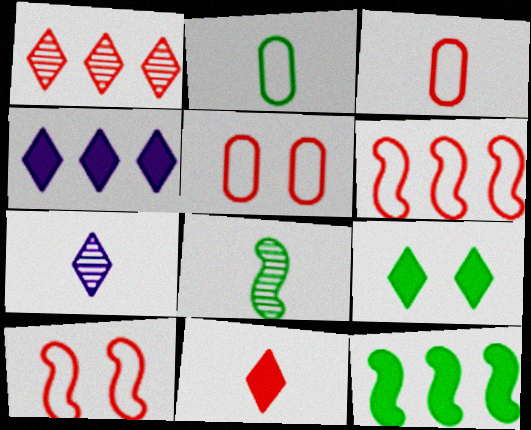[[4, 5, 8], 
[4, 9, 11], 
[5, 7, 12]]